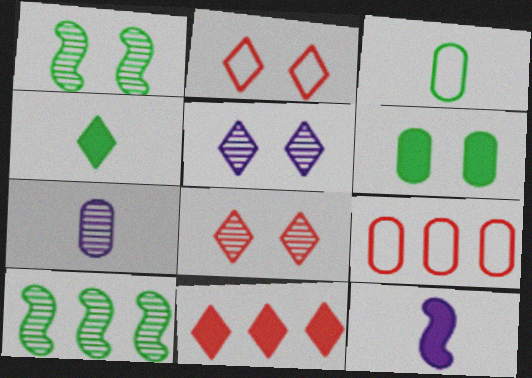[[6, 7, 9], 
[6, 11, 12], 
[7, 8, 10]]